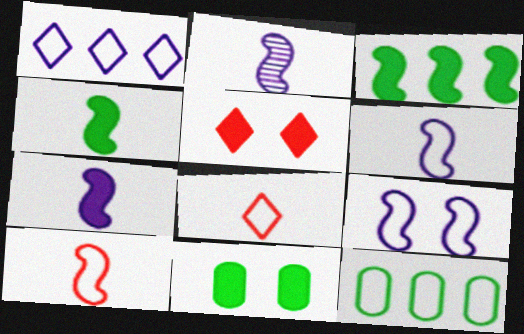[[2, 4, 10], 
[2, 5, 12], 
[2, 6, 7], 
[8, 9, 12]]